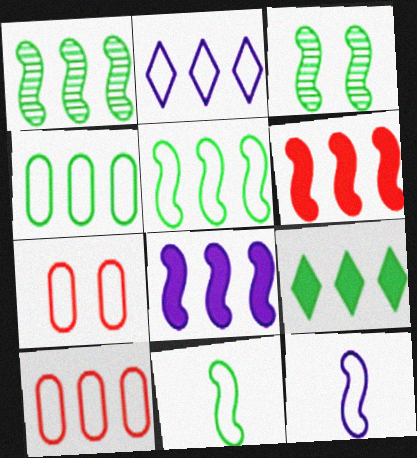[[1, 4, 9], 
[2, 5, 10], 
[2, 7, 11], 
[3, 6, 12]]